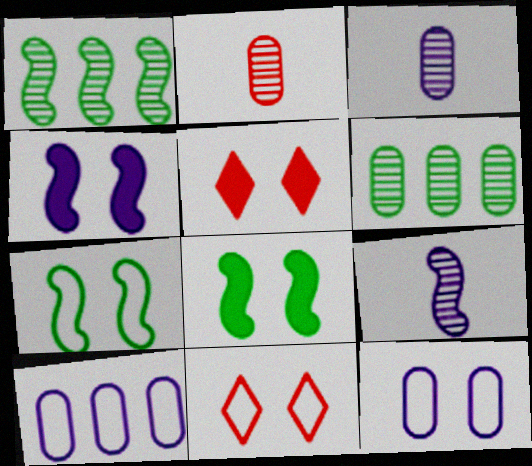[[7, 11, 12]]